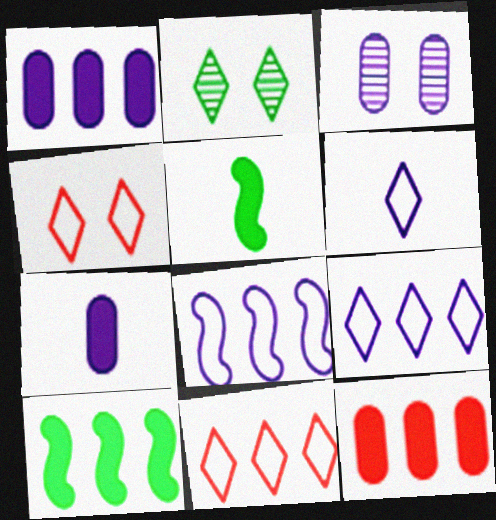[[3, 5, 11]]